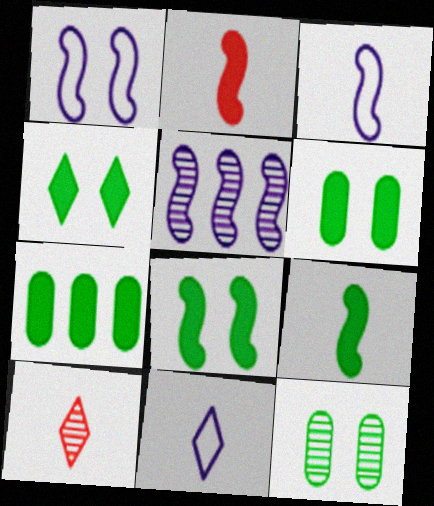[[1, 7, 10], 
[4, 6, 8], 
[4, 7, 9], 
[5, 10, 12]]